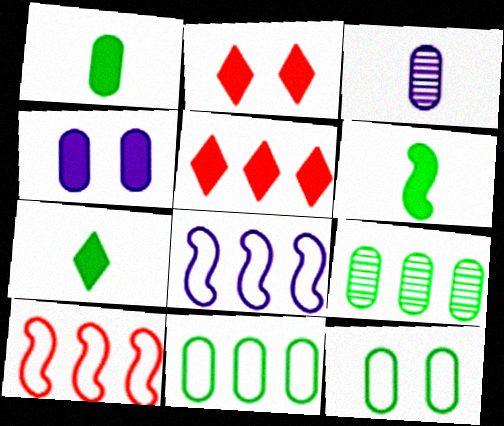[[1, 6, 7], 
[1, 9, 12], 
[4, 5, 6], 
[5, 8, 9]]